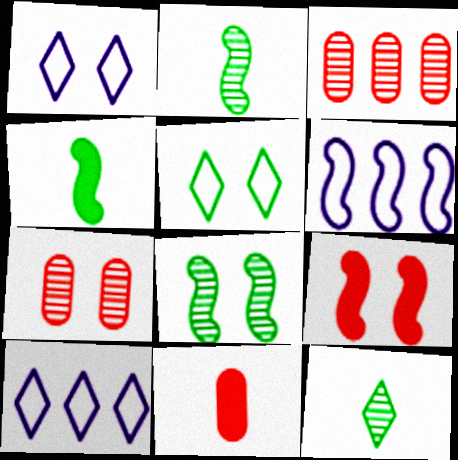[[1, 3, 4], 
[2, 6, 9], 
[4, 7, 10], 
[8, 10, 11]]